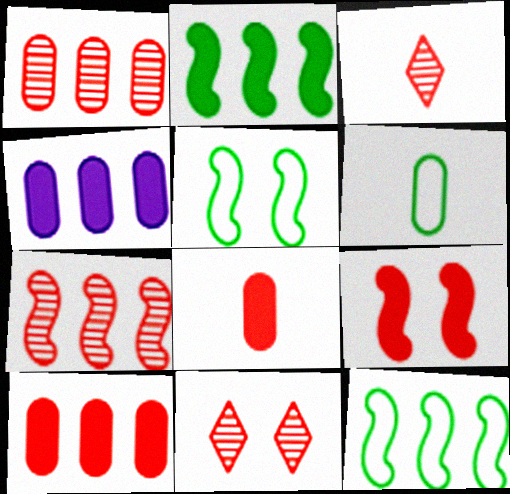[[3, 4, 5]]